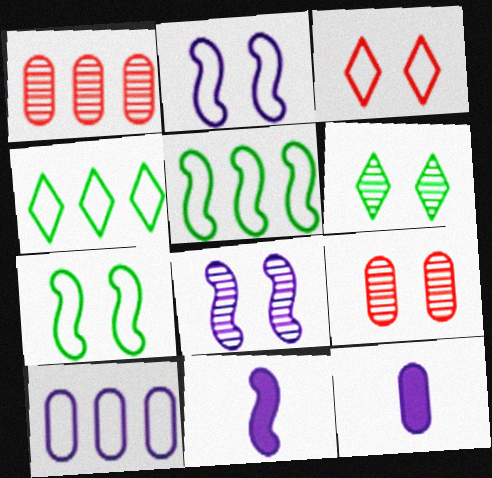[[4, 9, 11], 
[6, 8, 9]]